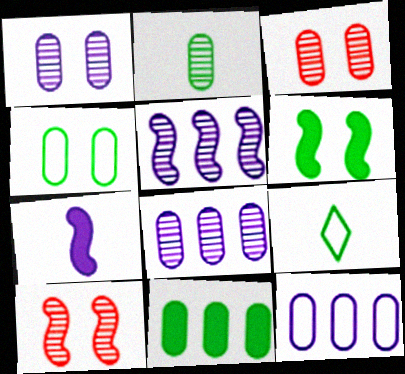[[2, 3, 8], 
[2, 4, 11]]